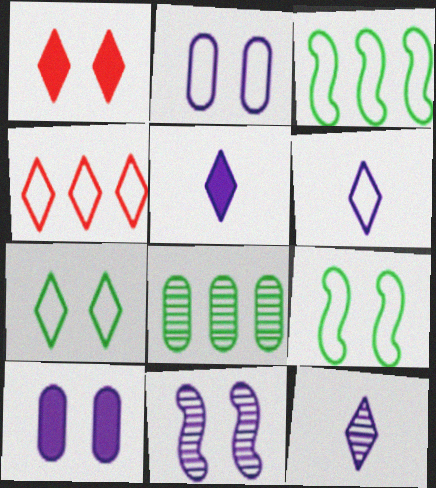[[4, 6, 7], 
[5, 6, 12]]